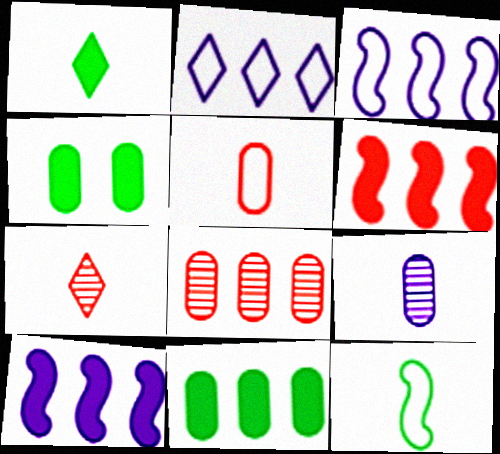[[3, 4, 7]]